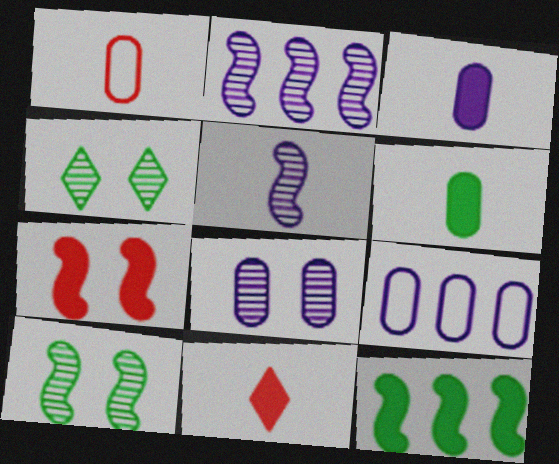[[3, 8, 9], 
[9, 10, 11]]